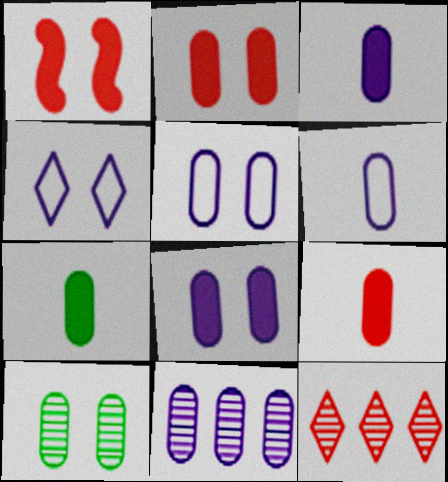[[1, 4, 10], 
[2, 5, 10], 
[3, 5, 11], 
[3, 7, 9], 
[6, 8, 11]]